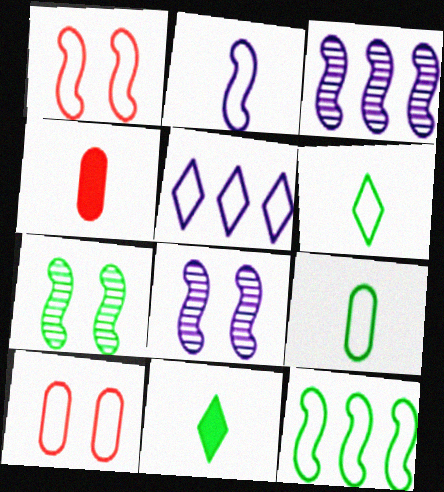[[1, 2, 12], 
[1, 5, 9], 
[3, 10, 11], 
[4, 5, 7]]